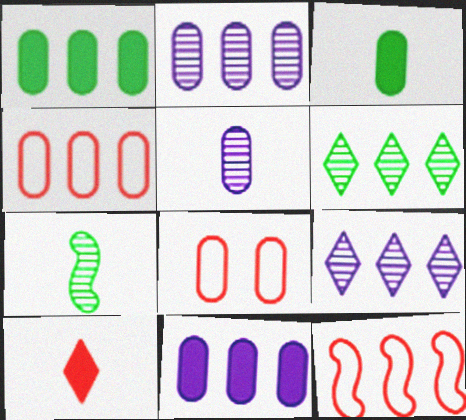[[1, 2, 4], 
[1, 5, 8], 
[1, 9, 12], 
[2, 3, 8], 
[6, 11, 12]]